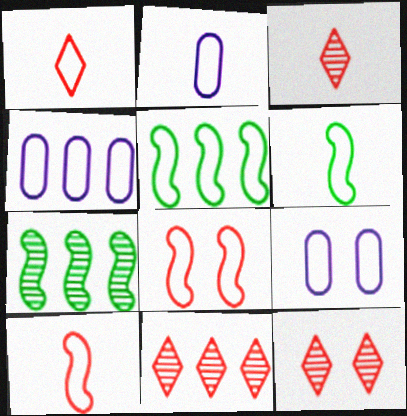[[1, 2, 6], 
[1, 5, 9], 
[2, 4, 9], 
[3, 11, 12]]